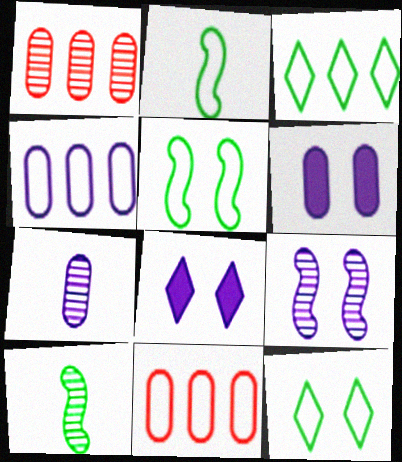[[1, 2, 8], 
[4, 6, 7], 
[8, 10, 11]]